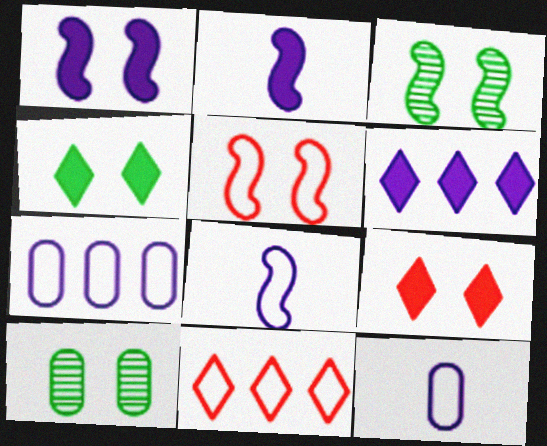[[1, 3, 5], 
[2, 10, 11]]